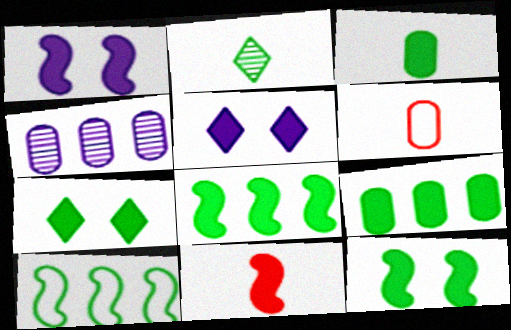[[1, 8, 11], 
[3, 7, 8], 
[5, 9, 11]]